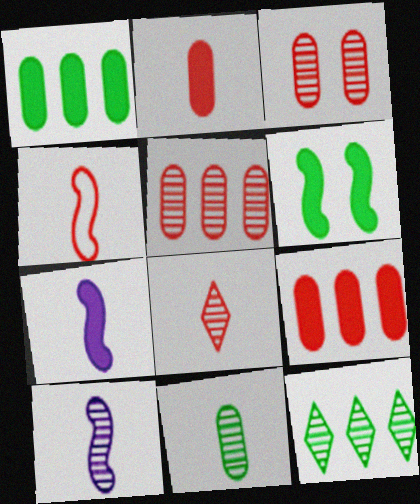[[2, 4, 8], 
[3, 10, 12], 
[8, 10, 11]]